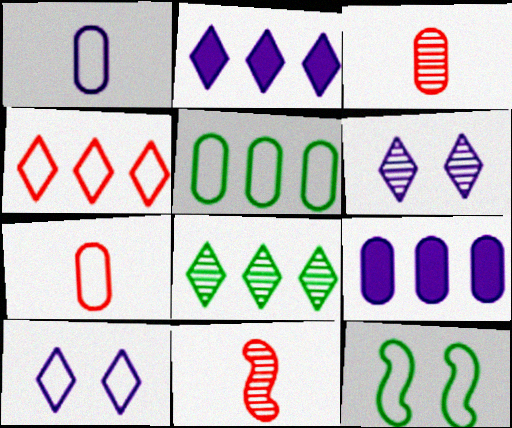[[1, 4, 12], 
[2, 3, 12], 
[2, 4, 8]]